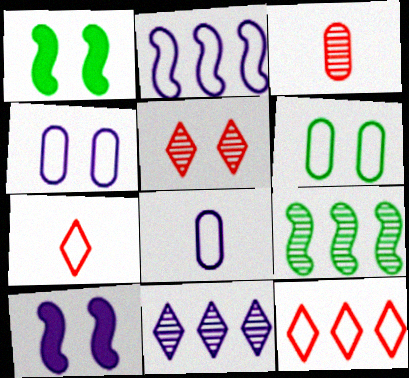[[1, 4, 5], 
[2, 6, 7], 
[5, 6, 10], 
[8, 10, 11]]